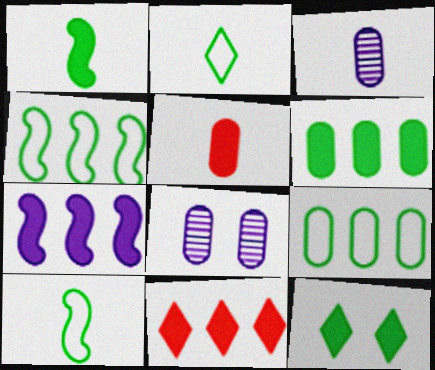[[1, 6, 12], 
[5, 7, 12], 
[5, 8, 9], 
[6, 7, 11], 
[8, 10, 11]]